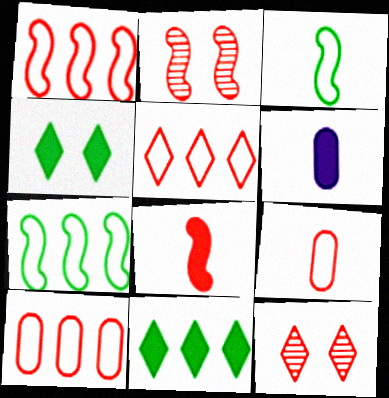[[1, 2, 8], 
[1, 5, 10], 
[6, 7, 12], 
[8, 10, 12]]